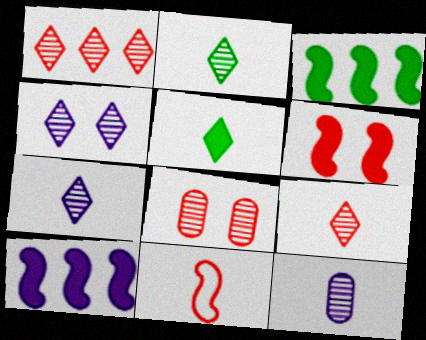[[1, 2, 4], 
[2, 7, 9], 
[5, 11, 12]]